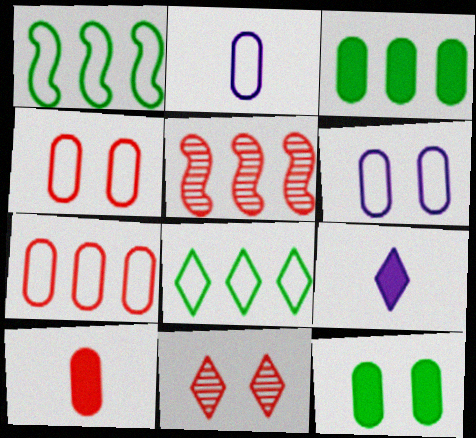[[8, 9, 11]]